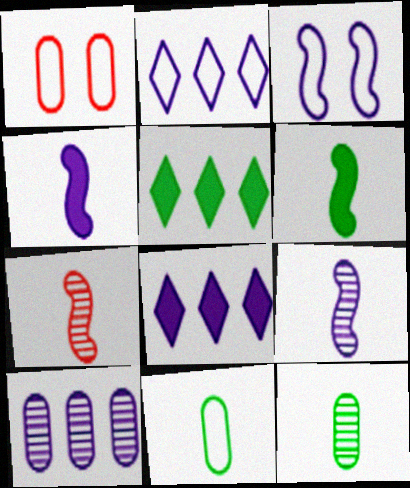[[1, 5, 9]]